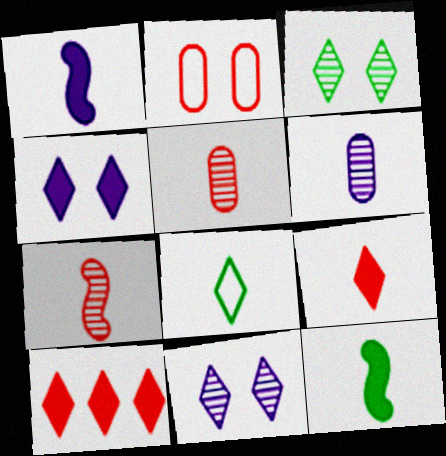[[1, 5, 8], 
[2, 7, 10], 
[8, 10, 11]]